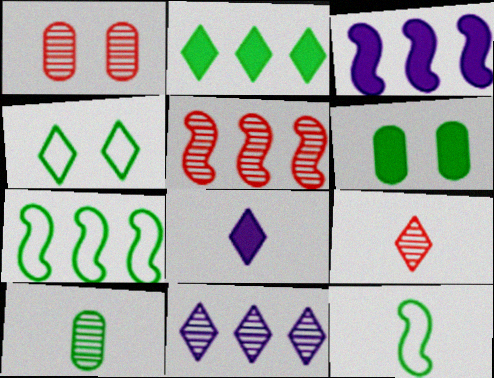[[1, 5, 9], 
[1, 7, 8], 
[3, 5, 7]]